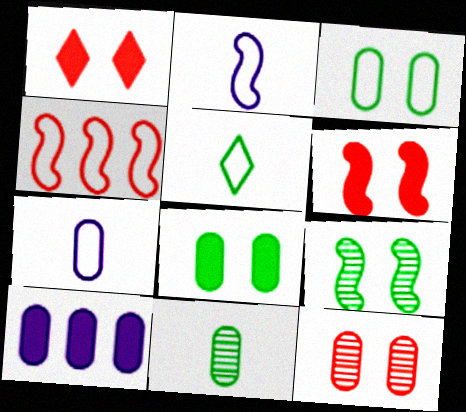[]